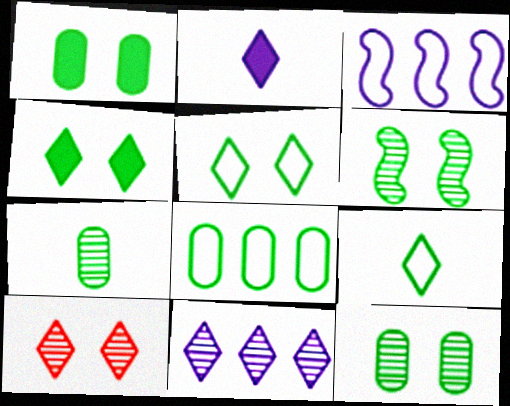[[1, 5, 6], 
[1, 7, 8]]